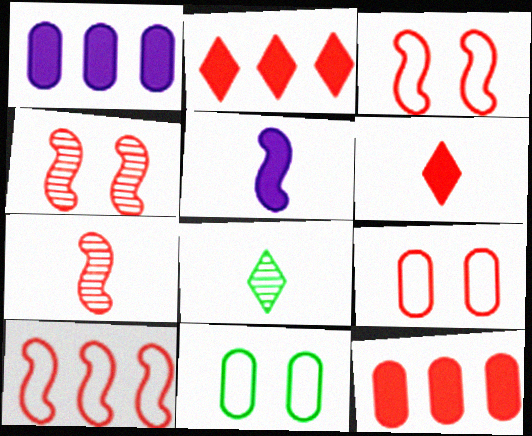[[1, 3, 8], 
[2, 7, 9]]